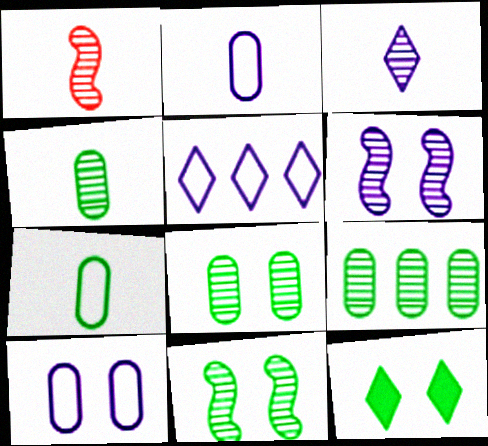[[1, 3, 4], 
[4, 8, 9]]